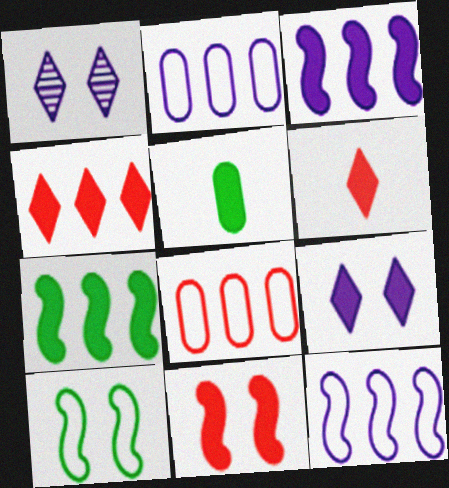[]